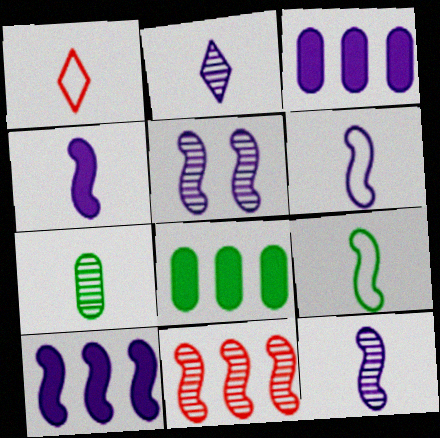[[1, 4, 7], 
[1, 5, 8], 
[4, 6, 12], 
[5, 6, 10]]